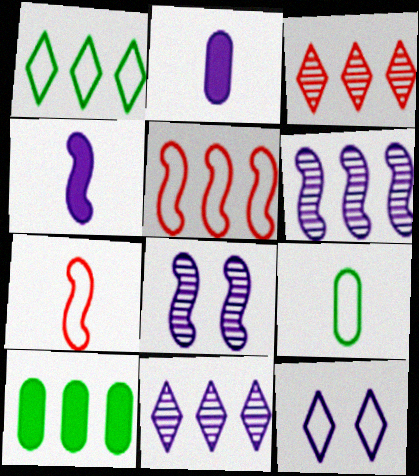[[2, 6, 12], 
[5, 9, 12], 
[5, 10, 11]]